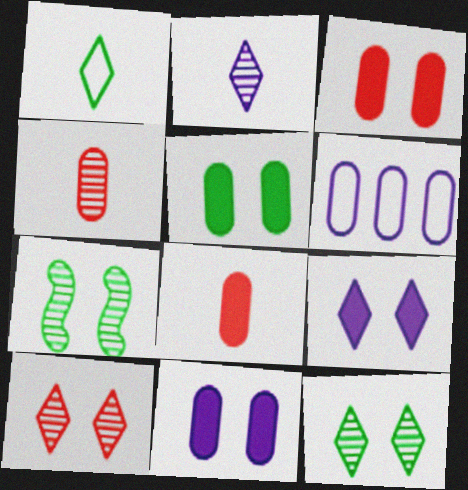[[3, 5, 11], 
[4, 5, 6]]